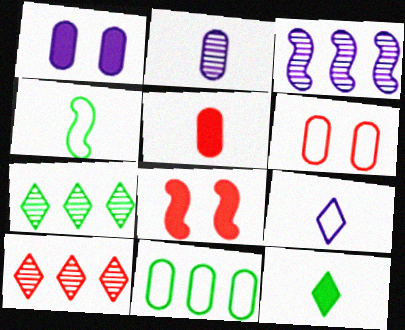[[1, 3, 9], 
[1, 4, 10], 
[3, 4, 8], 
[3, 6, 12]]